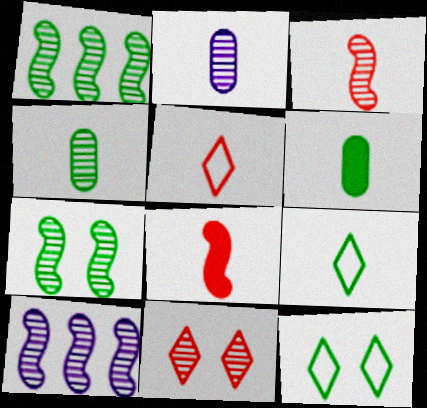[[1, 2, 11], 
[1, 6, 12], 
[2, 8, 9], 
[3, 7, 10], 
[4, 10, 11]]